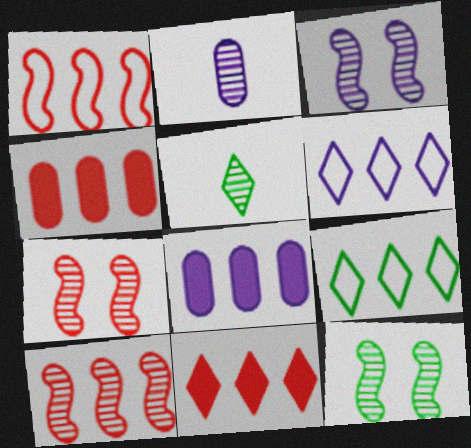[[3, 7, 12], 
[8, 9, 10]]